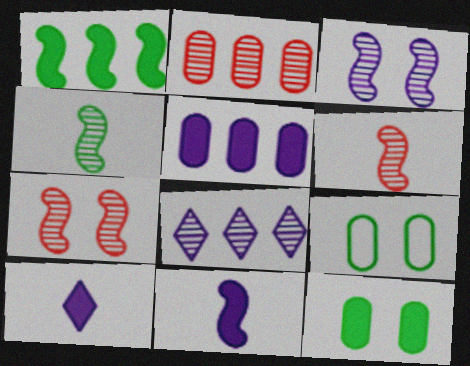[]